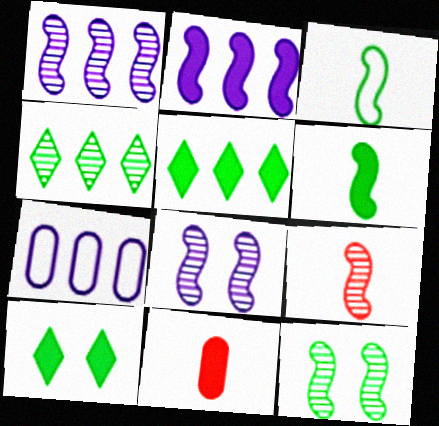[[1, 9, 12], 
[2, 10, 11], 
[7, 9, 10]]